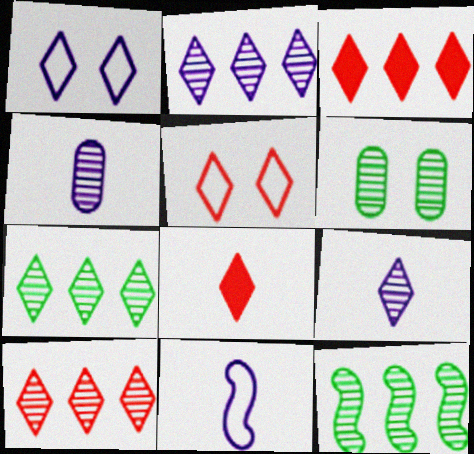[[1, 7, 8], 
[2, 7, 10], 
[3, 6, 11], 
[5, 8, 10]]